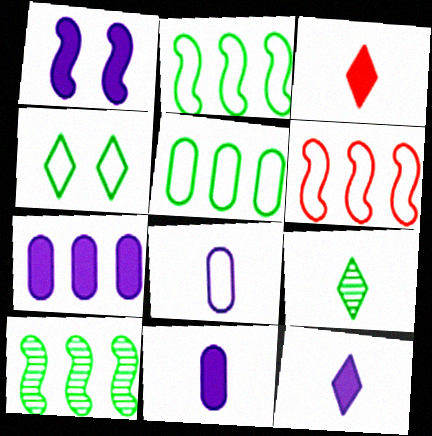[[1, 7, 12], 
[4, 6, 8]]